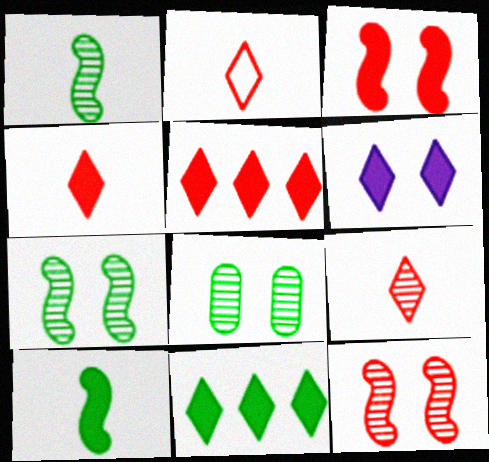[[2, 4, 9], 
[4, 6, 11]]